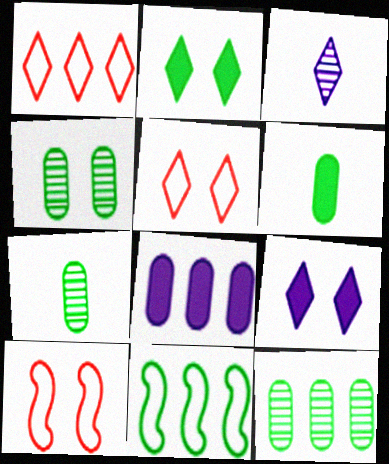[[1, 2, 3], 
[2, 7, 11], 
[4, 7, 12], 
[4, 9, 10]]